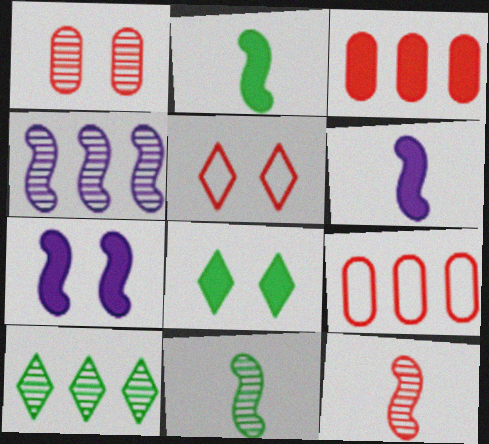[[3, 5, 12], 
[3, 6, 8]]